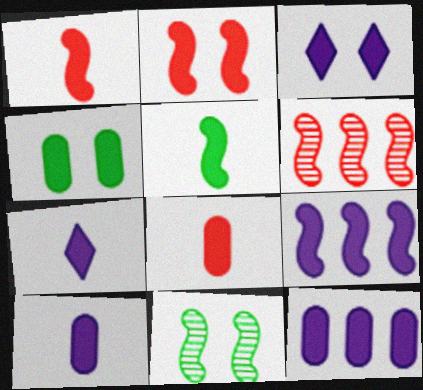[[2, 3, 4], 
[2, 5, 9], 
[3, 9, 10], 
[4, 8, 12], 
[5, 7, 8]]